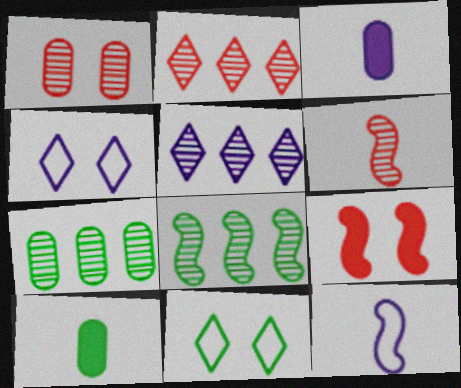[[1, 2, 6], 
[8, 9, 12], 
[8, 10, 11]]